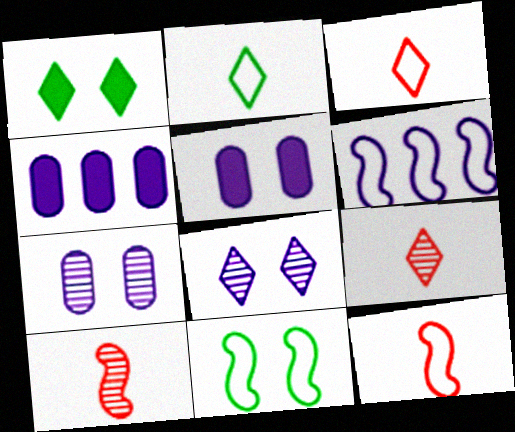[[4, 9, 11], 
[6, 11, 12]]